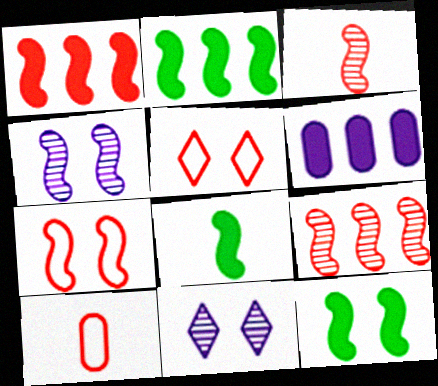[[1, 3, 7], 
[2, 8, 12], 
[2, 10, 11], 
[4, 7, 12]]